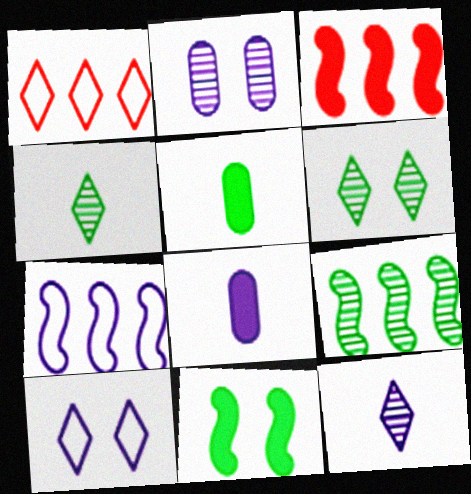[[3, 7, 9]]